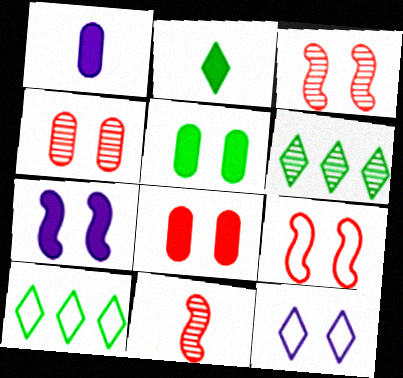[[1, 3, 10], 
[1, 6, 9], 
[3, 5, 12]]